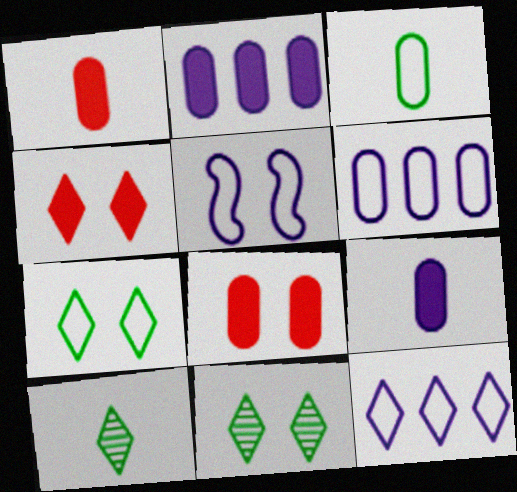[[4, 10, 12], 
[5, 8, 11]]